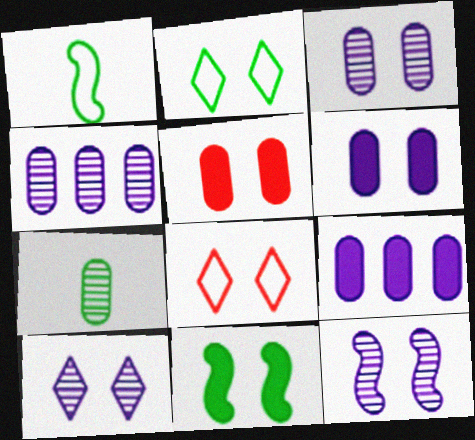[[2, 5, 12], 
[3, 8, 11], 
[3, 10, 12]]